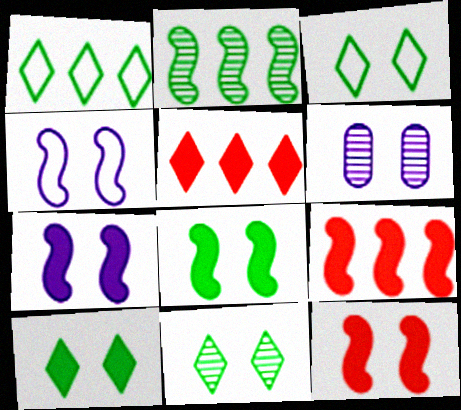[[3, 6, 12], 
[3, 10, 11], 
[7, 8, 12]]